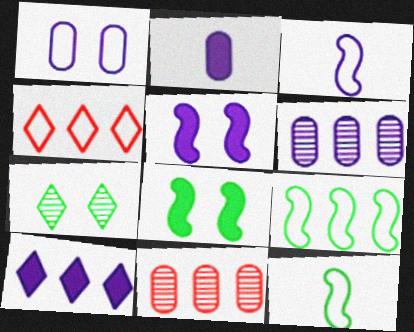[[1, 2, 6], 
[1, 4, 12], 
[2, 5, 10], 
[9, 10, 11]]